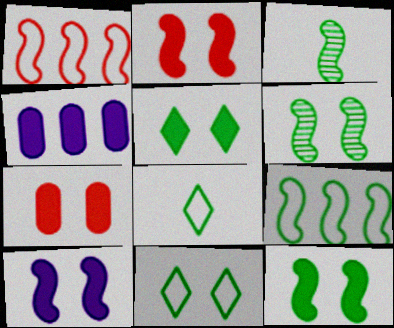[[1, 3, 10], 
[2, 10, 12], 
[3, 9, 12], 
[5, 7, 10]]